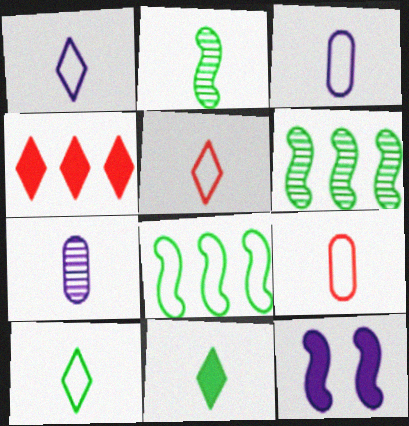[[1, 5, 10]]